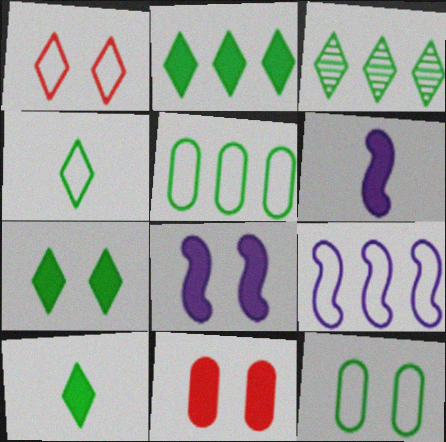[[2, 6, 11], 
[2, 7, 10], 
[3, 4, 7], 
[7, 8, 11]]